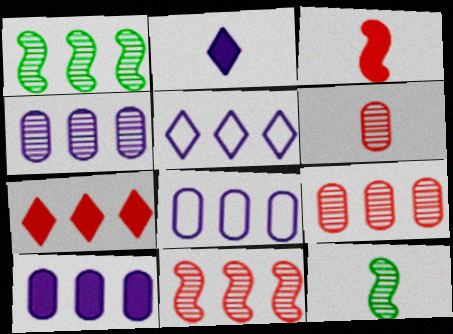[[1, 7, 8], 
[4, 8, 10]]